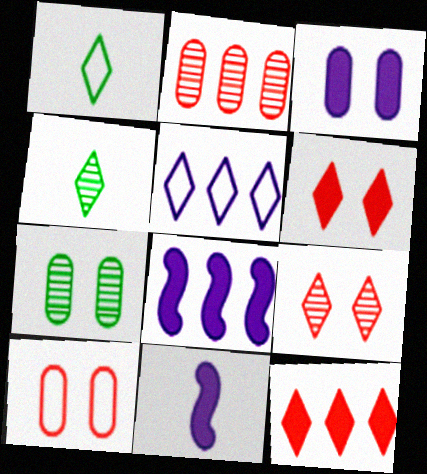[[3, 7, 10], 
[4, 5, 6], 
[4, 8, 10]]